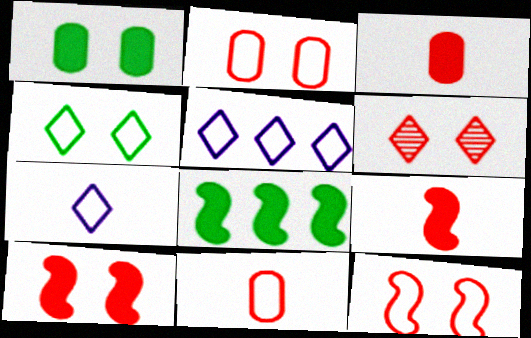[[2, 6, 10]]